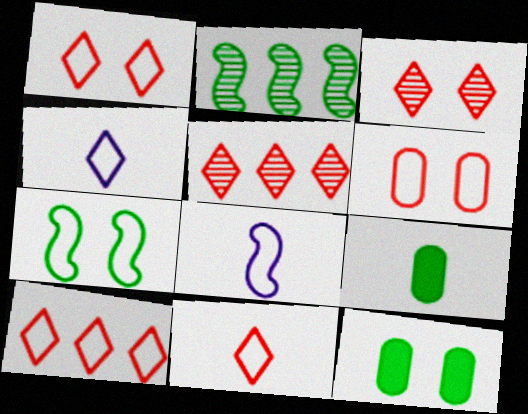[[1, 10, 11], 
[5, 8, 12]]